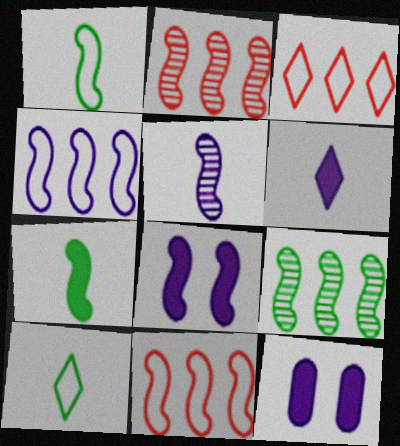[[1, 2, 8], 
[2, 10, 12], 
[4, 5, 8]]